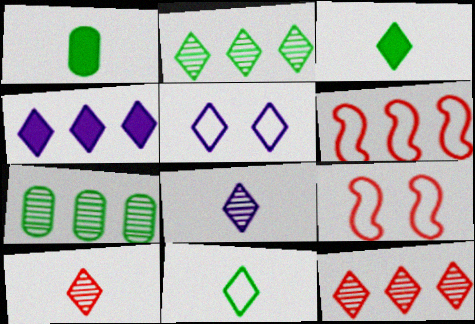[[3, 5, 12], 
[4, 5, 8], 
[4, 6, 7]]